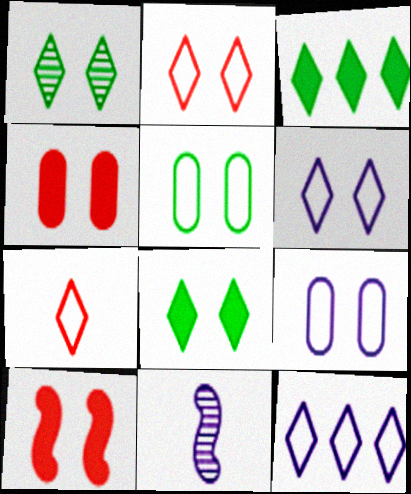[[1, 9, 10]]